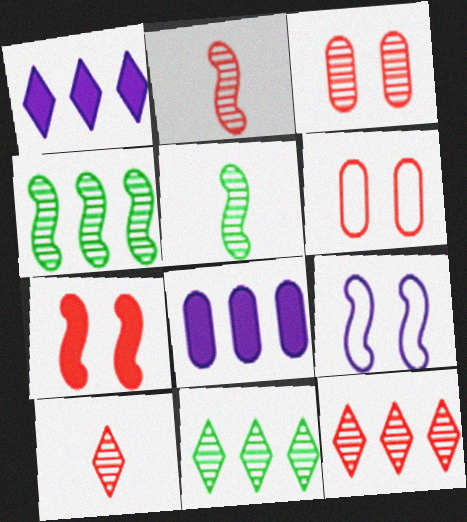[[1, 5, 6], 
[2, 3, 12]]